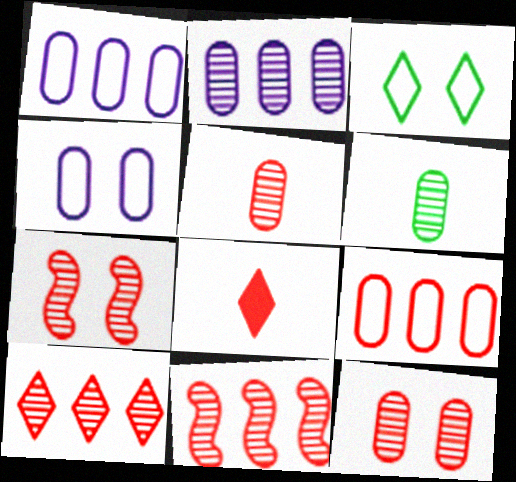[[2, 6, 12], 
[5, 7, 10], 
[7, 8, 9]]